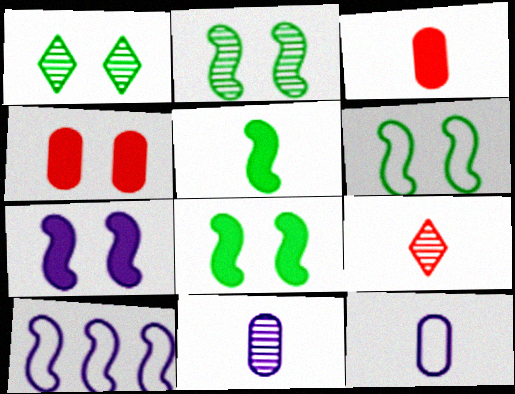[[1, 3, 10], 
[2, 6, 8], 
[5, 9, 12]]